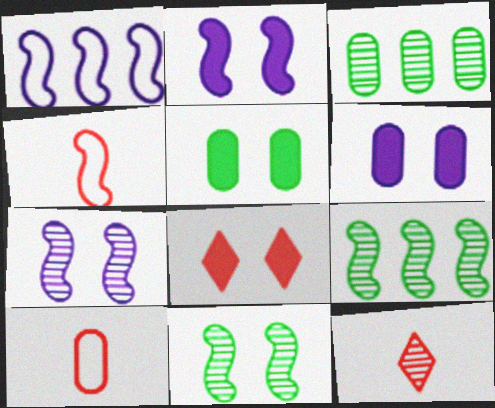[[1, 5, 12], 
[2, 4, 9], 
[2, 5, 8], 
[3, 6, 10], 
[3, 7, 12]]